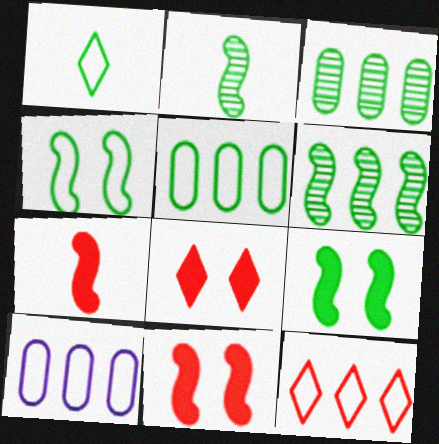[[1, 3, 9], 
[1, 4, 5], 
[2, 8, 10]]